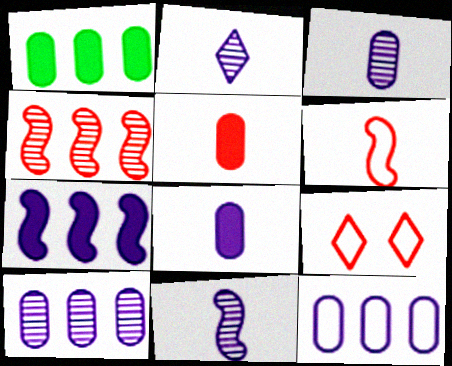[[1, 9, 11], 
[2, 3, 11], 
[4, 5, 9]]